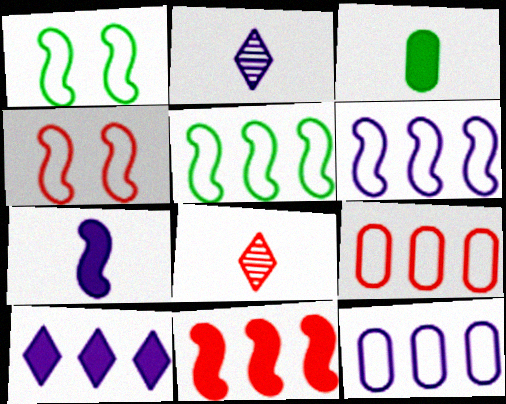[]